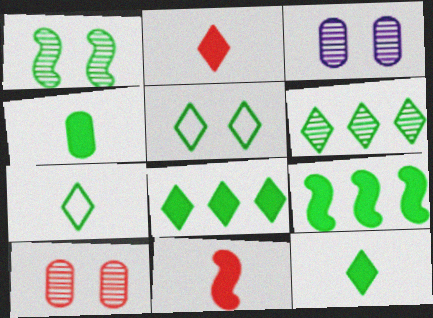[[5, 6, 12]]